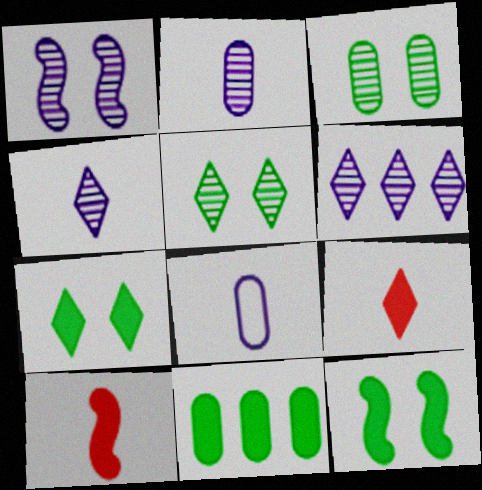[[1, 2, 6]]